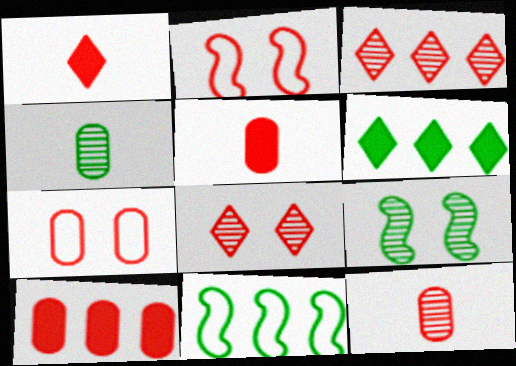[[2, 3, 5], 
[7, 10, 12]]